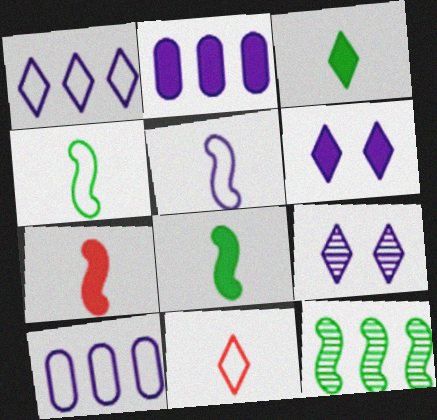[[2, 5, 9]]